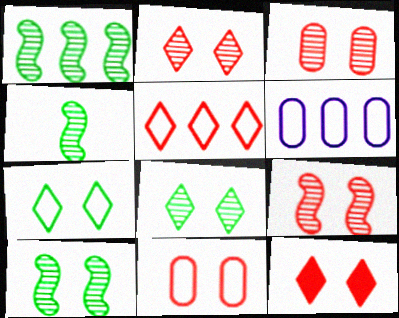[[1, 4, 10], 
[2, 3, 9], 
[4, 6, 12], 
[9, 11, 12]]